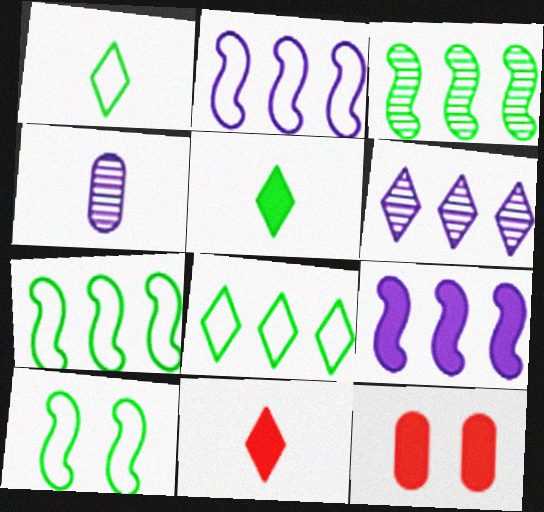[[5, 9, 12]]